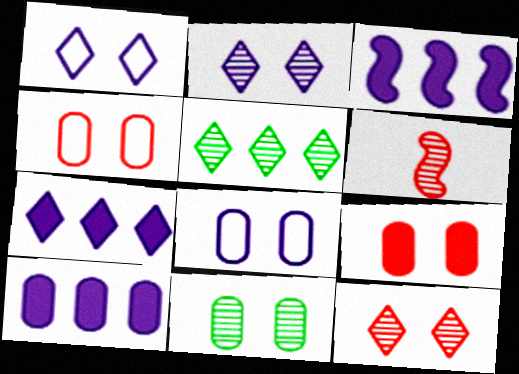[[3, 7, 10], 
[8, 9, 11]]